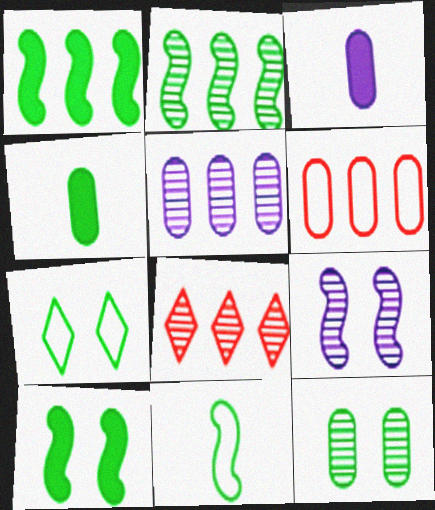[[2, 4, 7], 
[2, 5, 8], 
[2, 10, 11], 
[3, 6, 12], 
[7, 10, 12]]